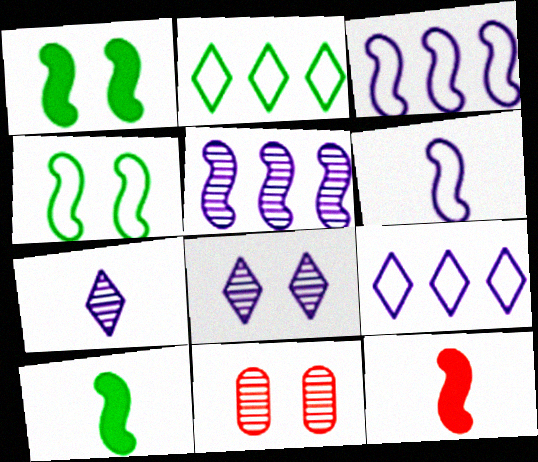[[4, 5, 12], 
[9, 10, 11]]